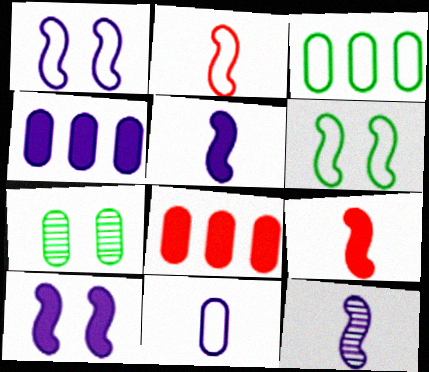[[7, 8, 11]]